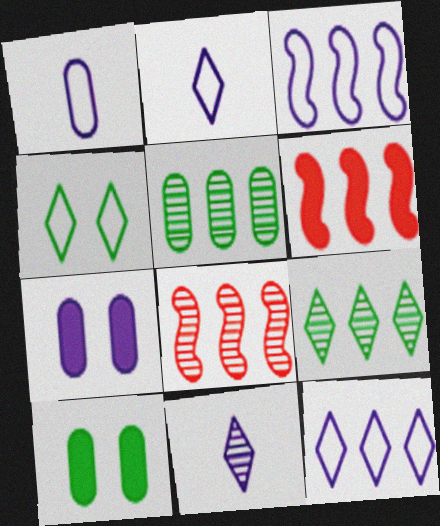[[2, 8, 10], 
[3, 7, 11], 
[5, 6, 12]]